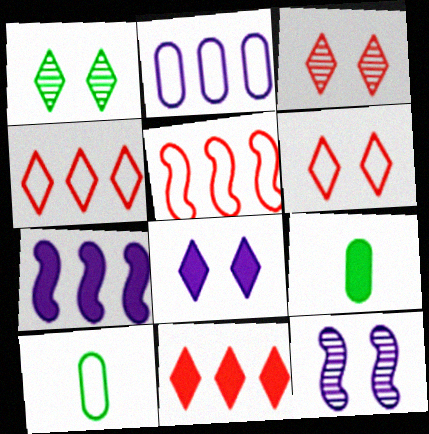[[1, 6, 8], 
[3, 7, 10], 
[4, 9, 12], 
[10, 11, 12]]